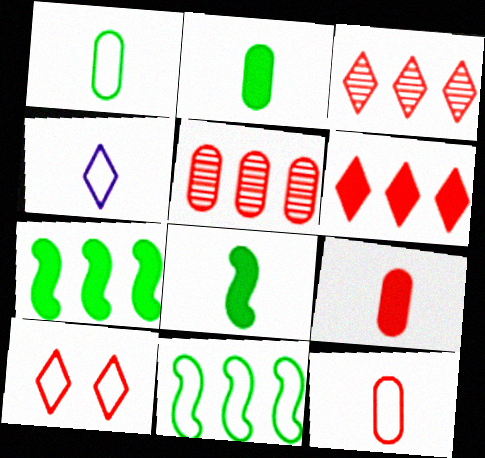[]